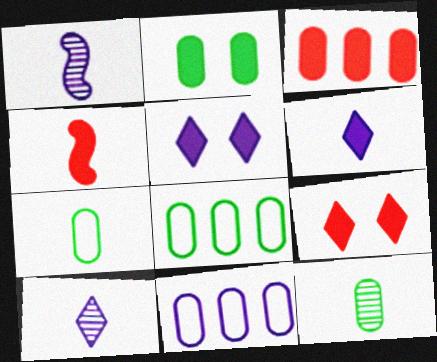[[1, 5, 11], 
[1, 8, 9], 
[2, 8, 12], 
[3, 4, 9], 
[4, 7, 10]]